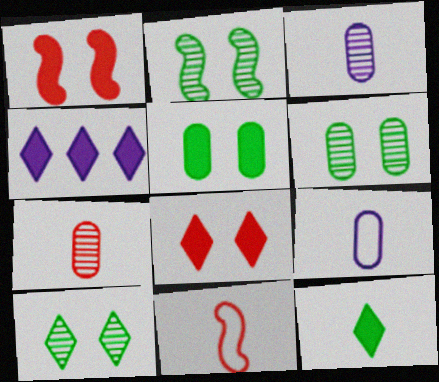[[2, 6, 10], 
[3, 11, 12], 
[4, 6, 11], 
[4, 8, 12]]